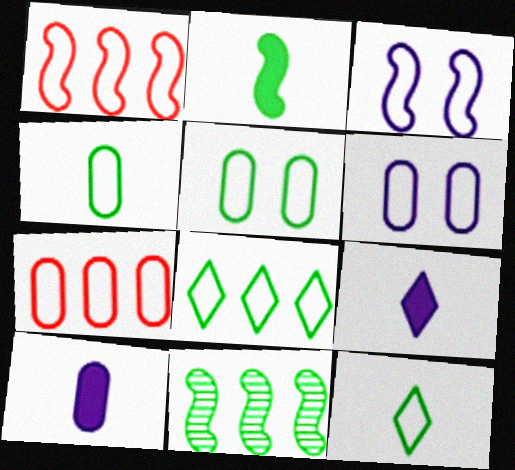[[1, 6, 12], 
[3, 7, 12], 
[4, 6, 7]]